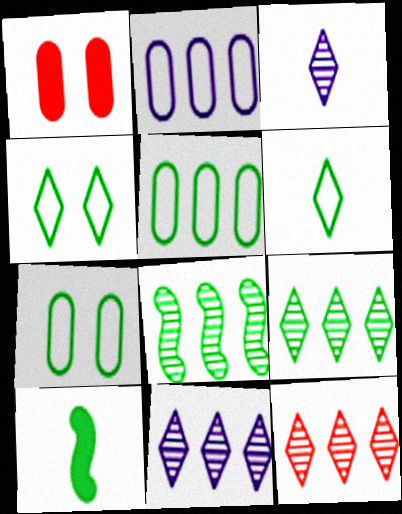[[7, 9, 10], 
[9, 11, 12]]